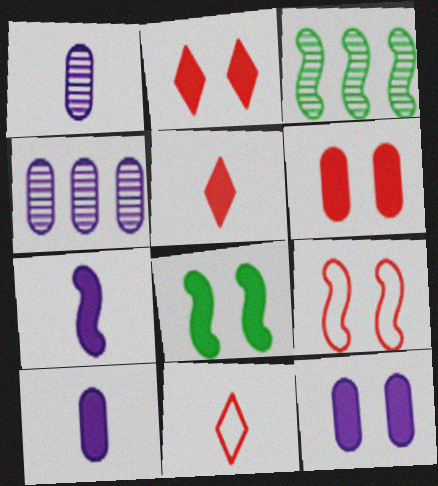[[2, 8, 12], 
[3, 7, 9], 
[3, 11, 12], 
[4, 8, 11]]